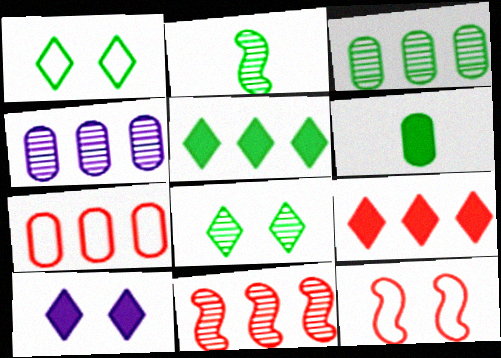[[2, 3, 8], 
[2, 7, 10], 
[7, 9, 11]]